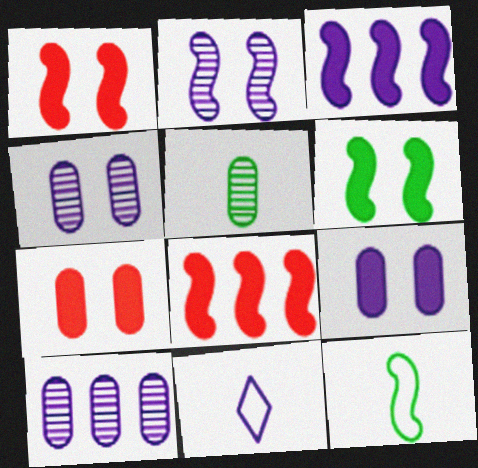[[2, 8, 12], 
[3, 4, 11]]